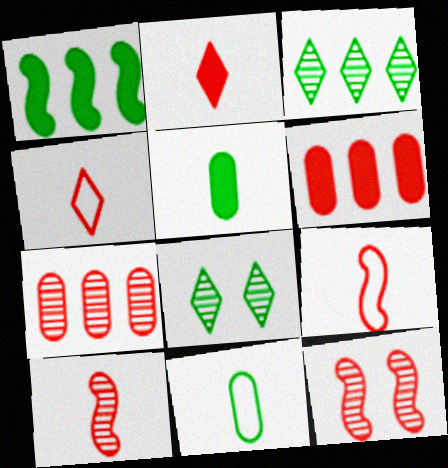[[1, 8, 11], 
[4, 6, 12]]